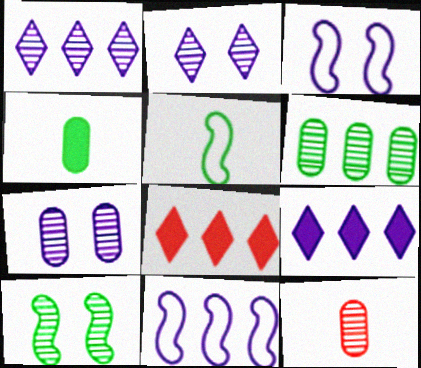[[1, 10, 12], 
[5, 7, 8], 
[6, 7, 12], 
[6, 8, 11]]